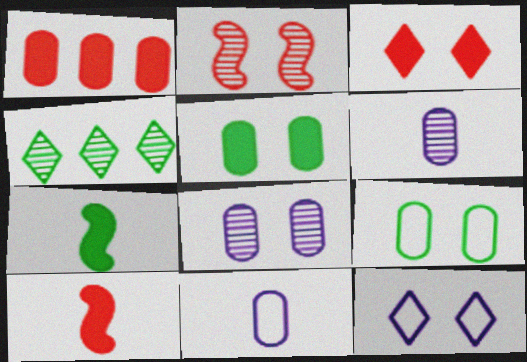[[1, 3, 10], 
[1, 6, 9], 
[2, 4, 6], 
[2, 5, 12], 
[4, 7, 9]]